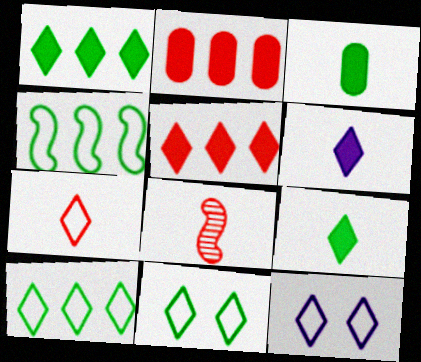[[7, 10, 12]]